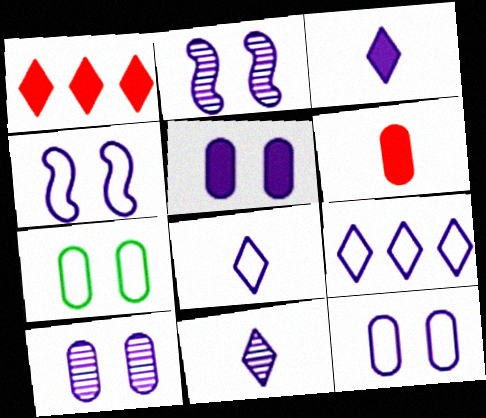[[3, 8, 11], 
[5, 10, 12]]